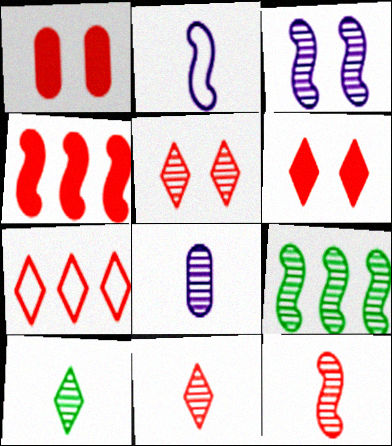[[1, 7, 12], 
[3, 9, 12], 
[5, 8, 9], 
[6, 7, 11], 
[8, 10, 12]]